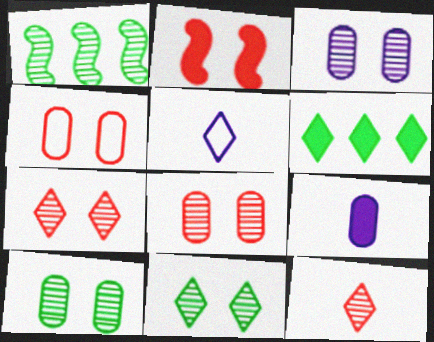[[1, 3, 12], 
[2, 4, 7], 
[2, 6, 9], 
[3, 8, 10], 
[5, 6, 7]]